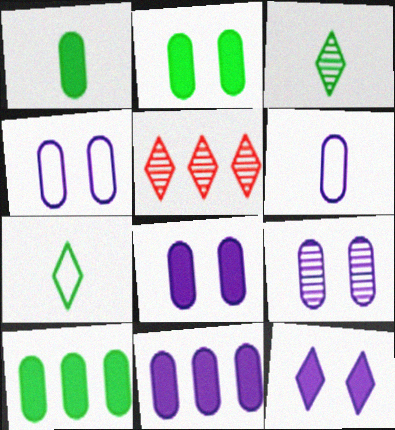[[1, 2, 10], 
[4, 8, 9], 
[5, 7, 12], 
[6, 9, 11]]